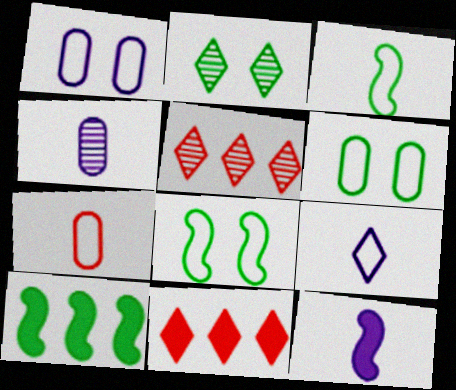[[2, 9, 11], 
[3, 7, 9], 
[4, 8, 11], 
[4, 9, 12], 
[5, 6, 12]]